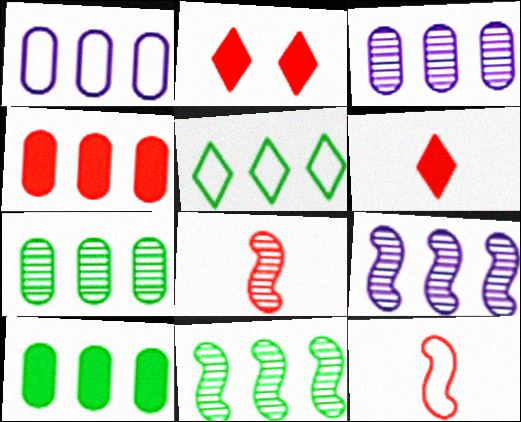[[1, 4, 7], 
[4, 5, 9], 
[5, 10, 11]]